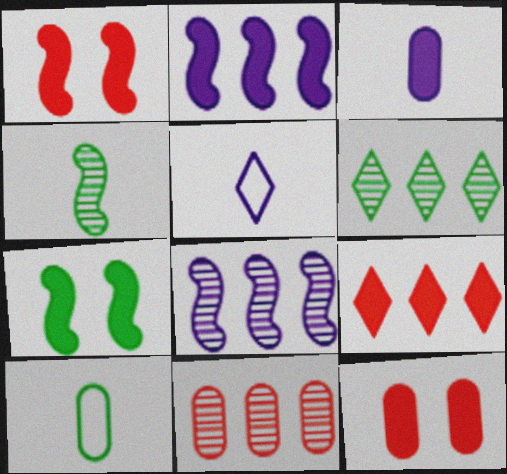[[3, 7, 9], 
[5, 7, 11], 
[6, 7, 10], 
[6, 8, 11]]